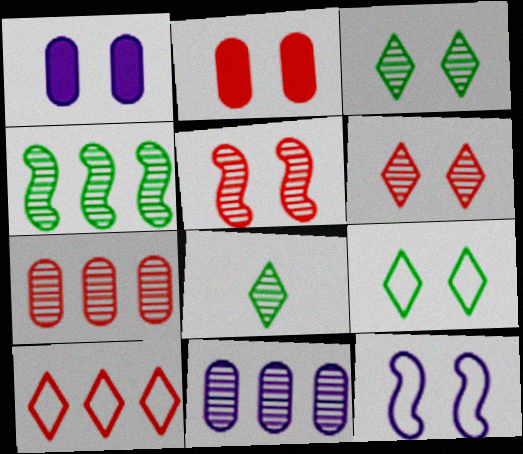[[1, 5, 9], 
[2, 3, 12], 
[5, 8, 11]]